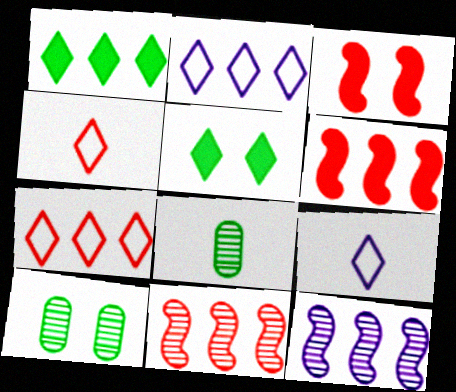[[2, 3, 8], 
[6, 9, 10]]